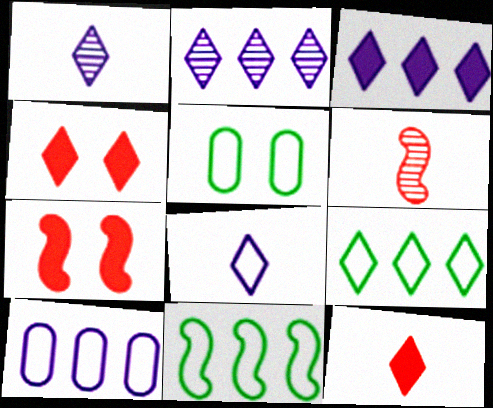[[1, 4, 9], 
[3, 5, 6]]